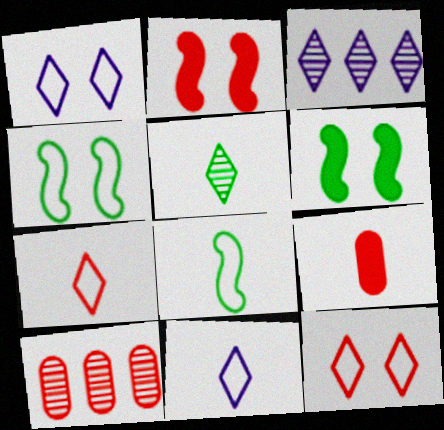[[2, 7, 10], 
[3, 4, 9], 
[6, 10, 11]]